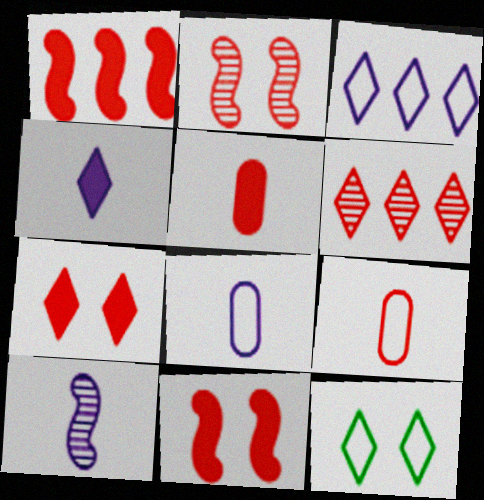[[1, 5, 7], 
[4, 6, 12], 
[4, 8, 10], 
[6, 9, 11]]